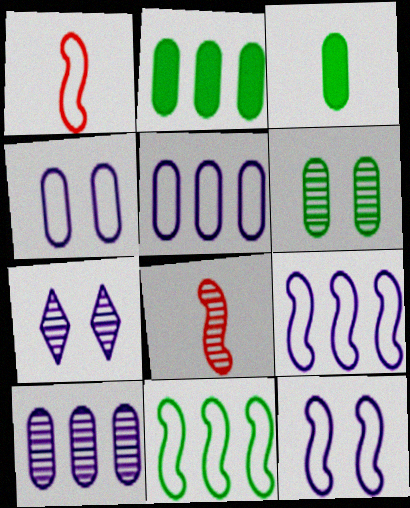[[1, 2, 7], 
[1, 11, 12]]